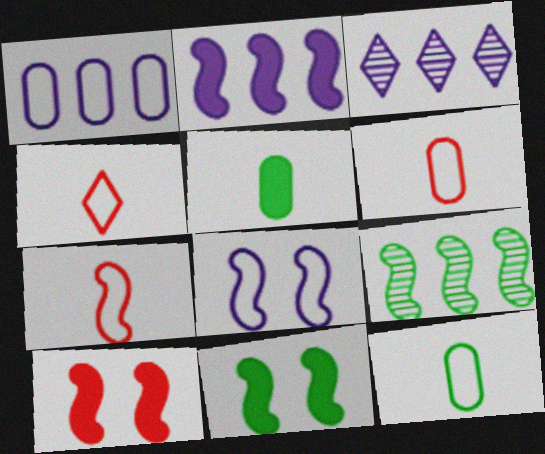[[1, 2, 3], 
[3, 6, 11], 
[3, 10, 12], 
[4, 6, 7]]